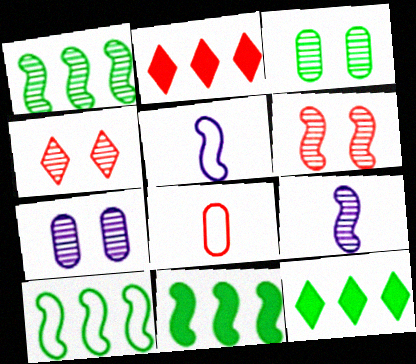[[1, 6, 9], 
[1, 10, 11], 
[2, 3, 5], 
[2, 6, 8], 
[5, 6, 11]]